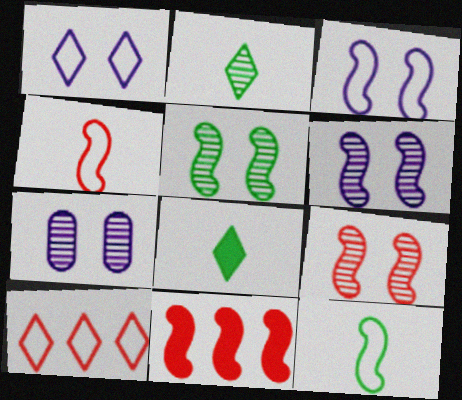[[4, 9, 11], 
[5, 6, 9], 
[6, 11, 12]]